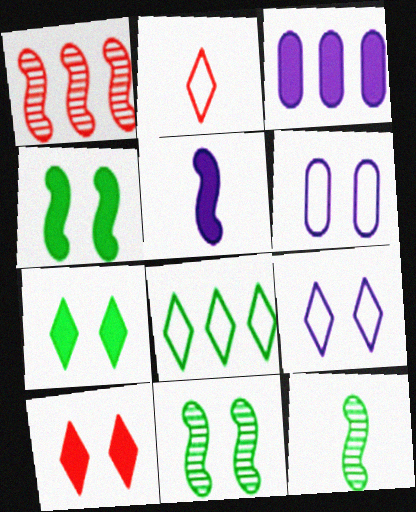[[1, 3, 8], 
[2, 3, 11], 
[2, 8, 9], 
[6, 10, 11]]